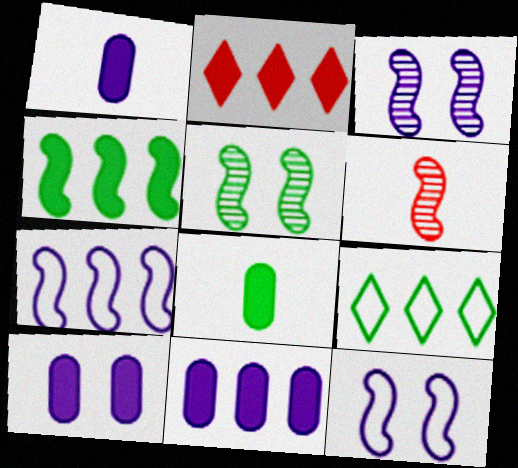[[1, 10, 11], 
[2, 4, 11], 
[4, 6, 12], 
[5, 8, 9], 
[6, 9, 10]]